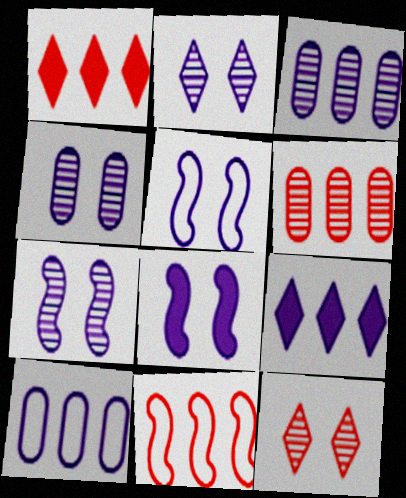[[1, 6, 11], 
[2, 4, 7], 
[5, 7, 8]]